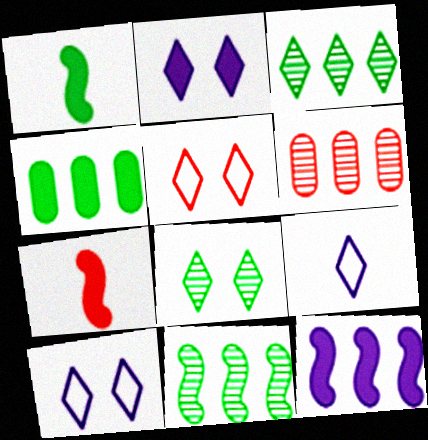[[1, 6, 10], 
[2, 4, 7], 
[2, 5, 8], 
[5, 6, 7]]